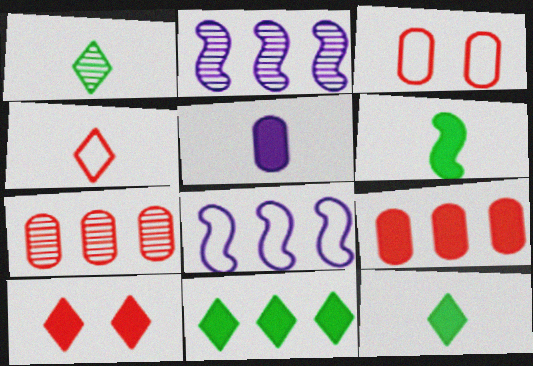[[2, 3, 12], 
[7, 8, 11]]